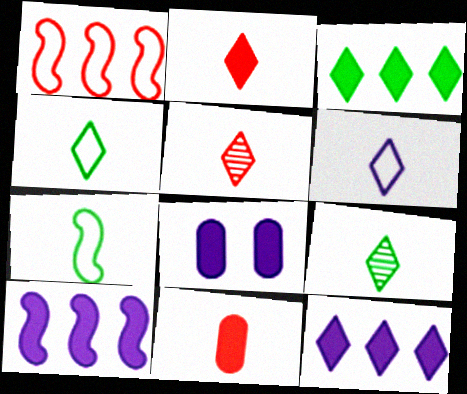[[1, 8, 9], 
[2, 6, 9]]